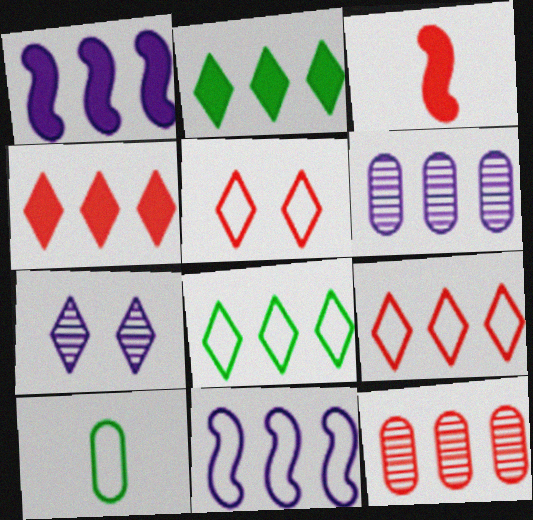[[1, 8, 12], 
[2, 11, 12], 
[3, 5, 12], 
[5, 10, 11]]